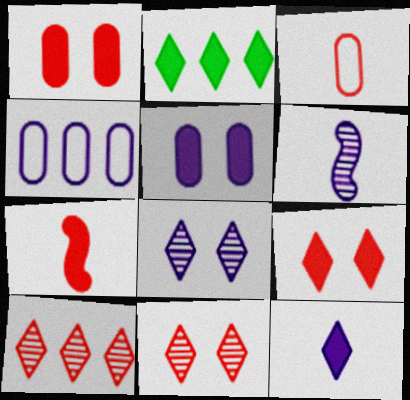[[2, 5, 7], 
[2, 9, 12]]